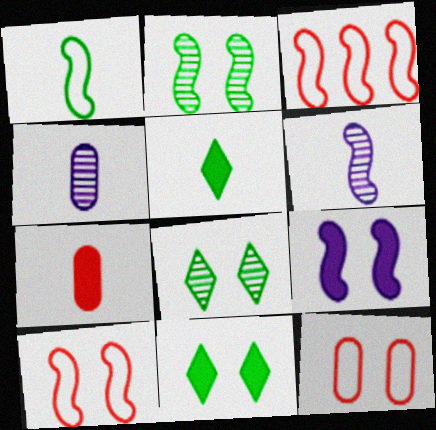[[2, 9, 10], 
[3, 4, 11], 
[8, 9, 12]]